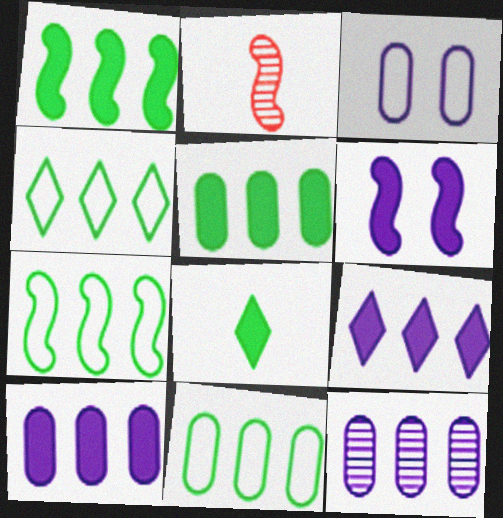[[2, 6, 7], 
[4, 7, 11]]